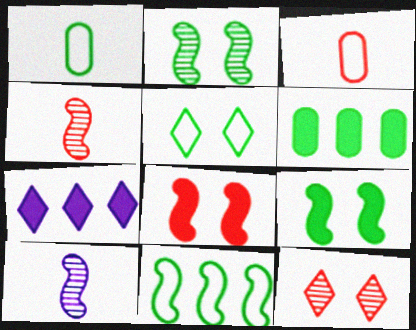[[1, 5, 11], 
[2, 3, 7], 
[8, 10, 11]]